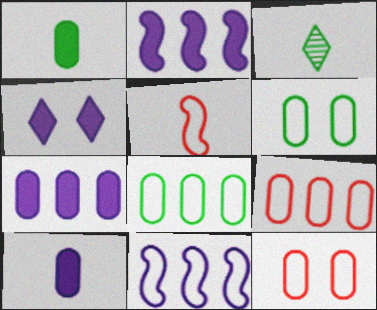[[2, 3, 12], 
[2, 4, 10], 
[3, 5, 10]]